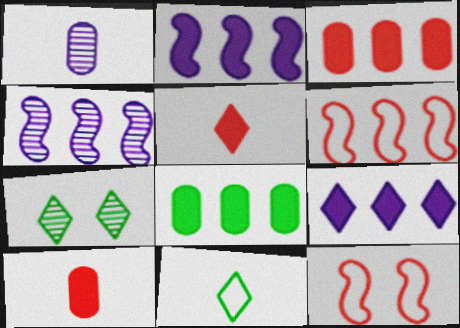[]